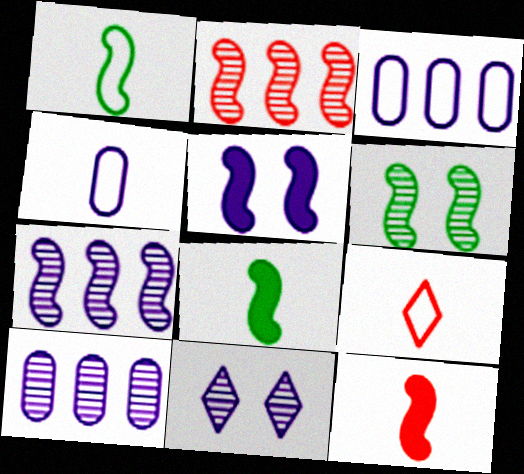[[1, 2, 5], 
[1, 4, 9]]